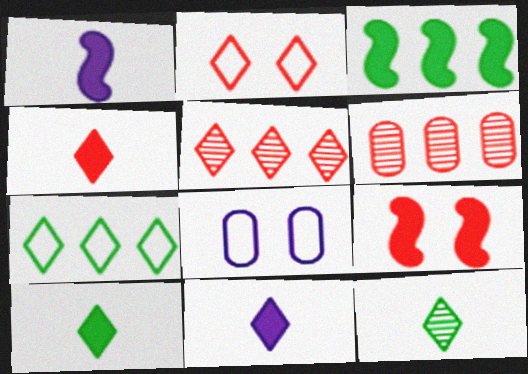[[1, 3, 9], 
[2, 4, 5], 
[4, 10, 11]]